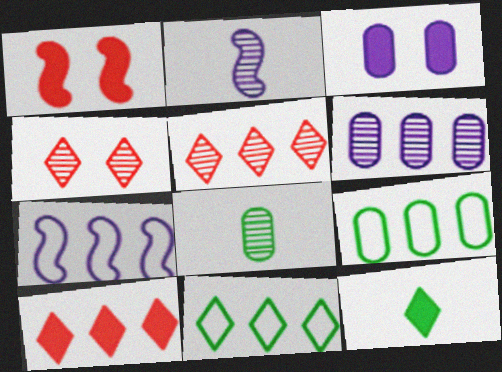[]